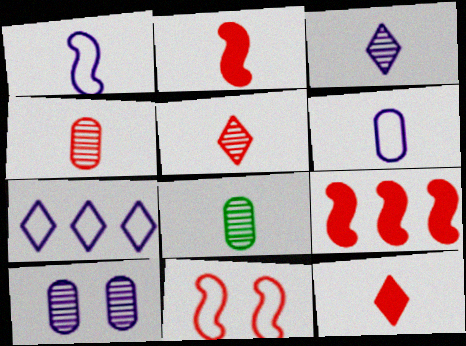[[1, 8, 12]]